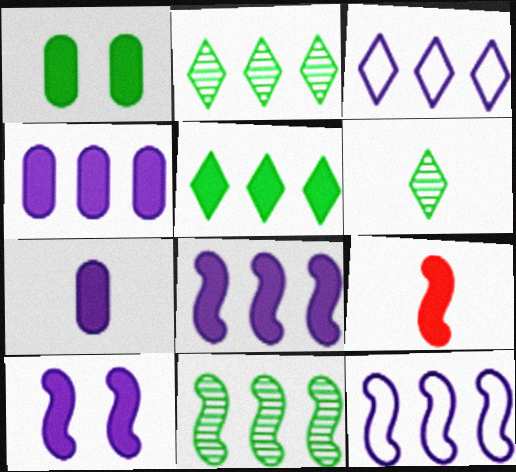[]